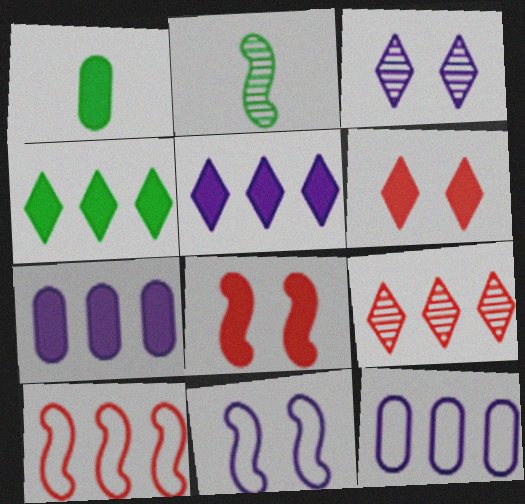[[1, 3, 10], 
[1, 5, 8], 
[1, 9, 11], 
[2, 6, 12]]